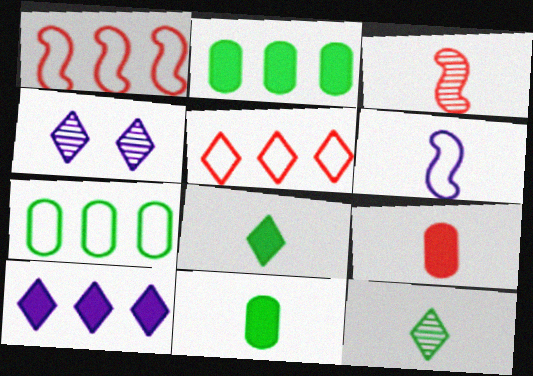[[1, 4, 11], 
[4, 5, 8], 
[6, 9, 12]]